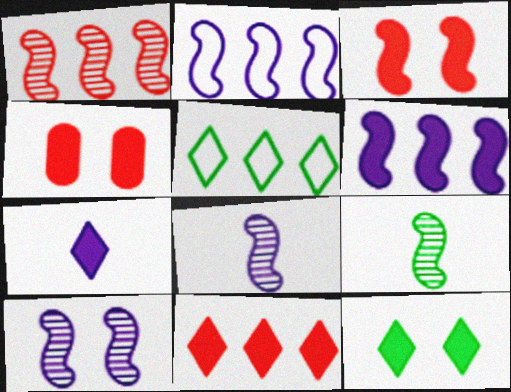[[1, 9, 10], 
[2, 3, 9], 
[4, 5, 8], 
[7, 11, 12]]